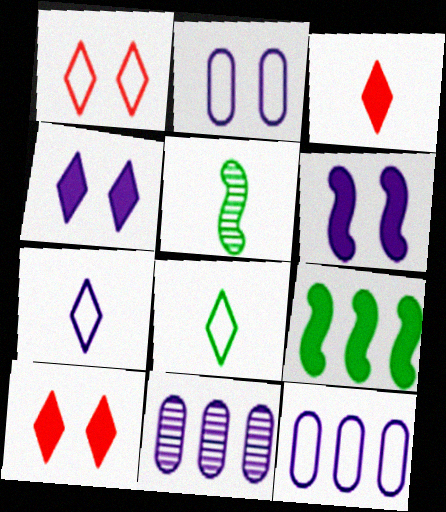[[5, 10, 12], 
[6, 7, 11]]